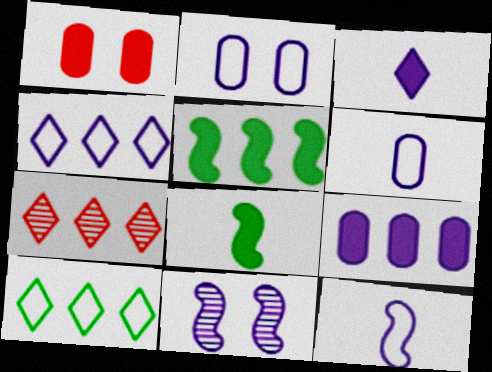[[1, 3, 5], 
[2, 4, 12], 
[2, 7, 8]]